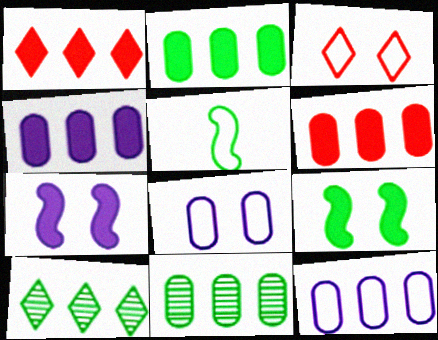[[2, 4, 6], 
[3, 5, 12], 
[6, 11, 12]]